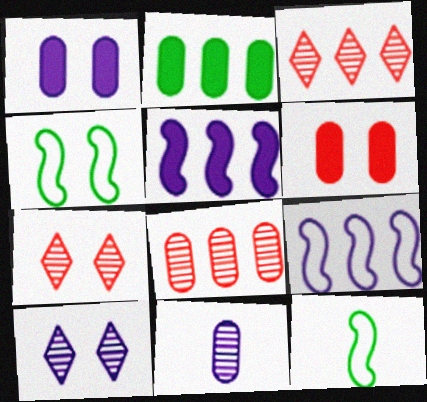[[1, 3, 12], 
[1, 4, 7], 
[2, 3, 9], 
[4, 6, 10]]